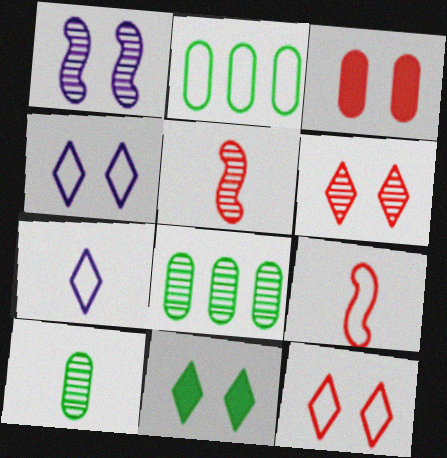[[2, 4, 9], 
[4, 6, 11]]